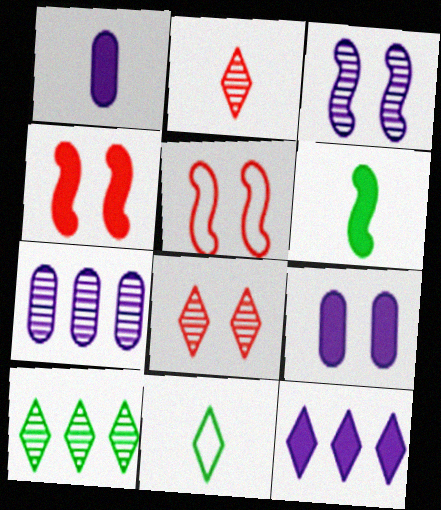[[1, 5, 10], 
[4, 7, 11], 
[8, 11, 12]]